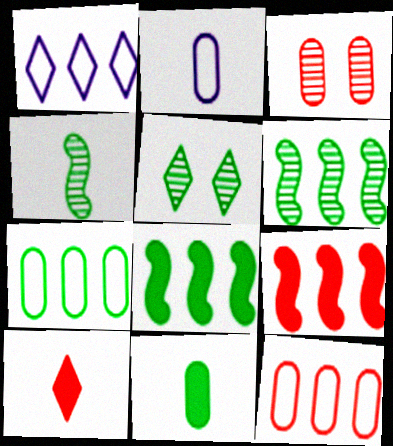[[1, 5, 10], 
[2, 4, 10], 
[2, 5, 9]]